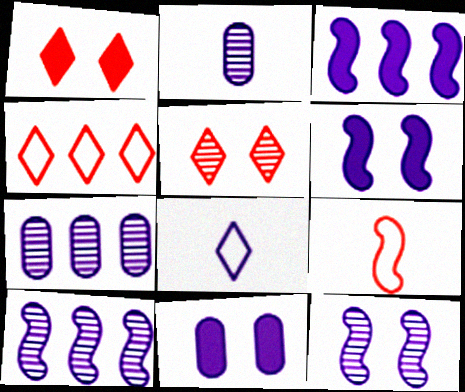[[6, 7, 8], 
[8, 10, 11]]